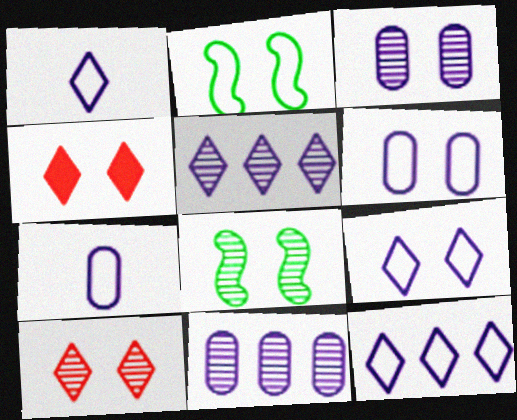[[1, 9, 12], 
[2, 3, 4], 
[3, 8, 10], 
[4, 6, 8]]